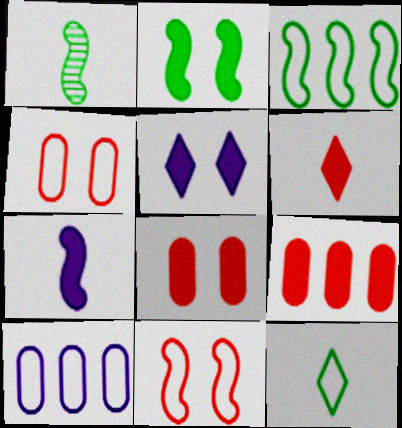[[1, 2, 3], 
[2, 5, 8], 
[10, 11, 12]]